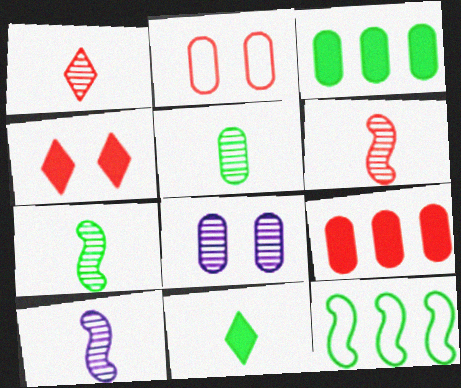[[1, 5, 10], 
[6, 7, 10]]